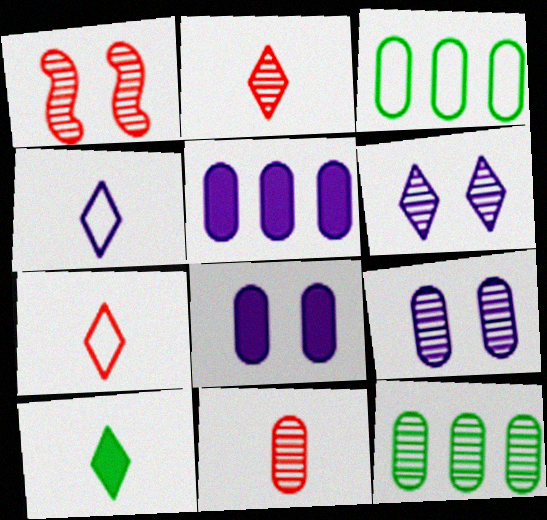[[2, 4, 10], 
[3, 8, 11], 
[9, 11, 12]]